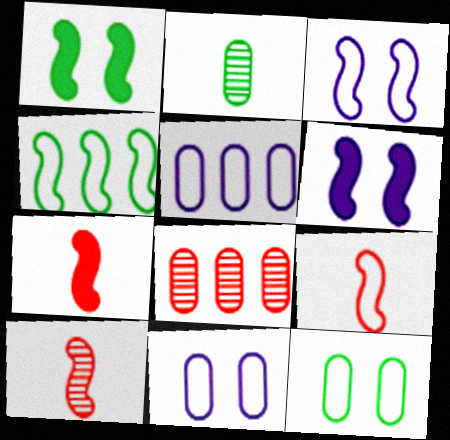[[3, 4, 9], 
[4, 6, 10], 
[7, 9, 10]]